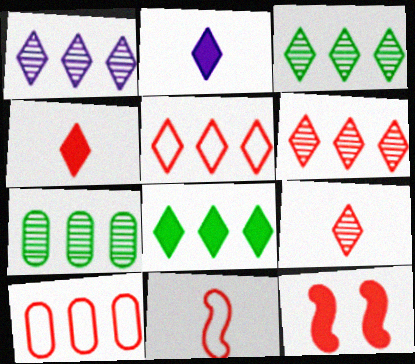[[1, 3, 6], 
[1, 5, 8], 
[9, 10, 12]]